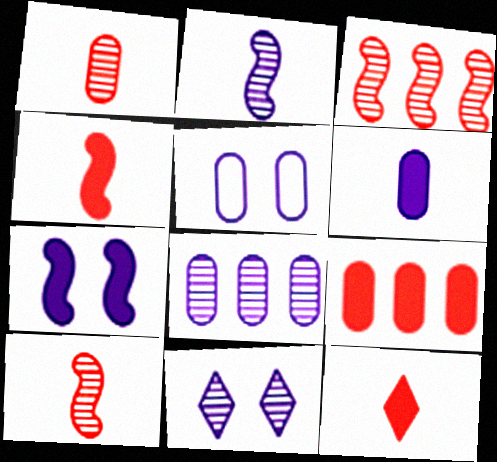[[2, 8, 11], 
[5, 6, 8], 
[5, 7, 11]]